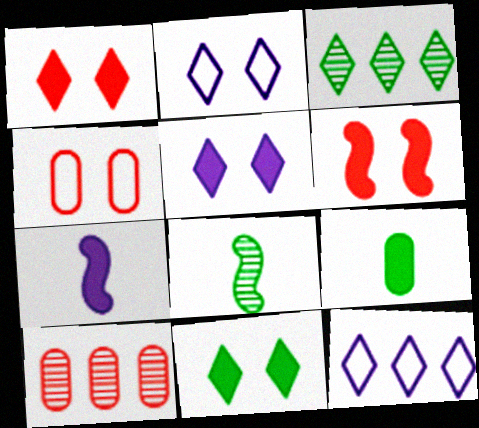[[1, 5, 11], 
[3, 4, 7]]